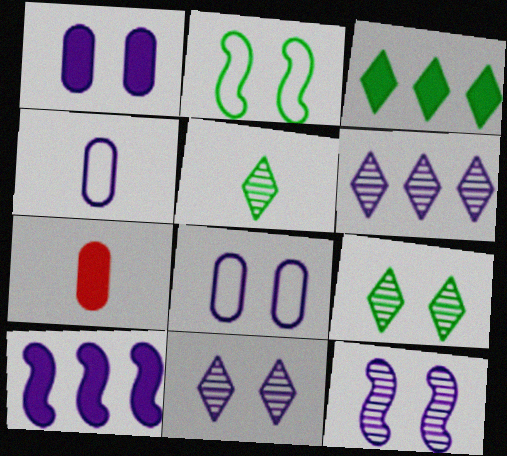[[2, 6, 7], 
[4, 10, 11]]